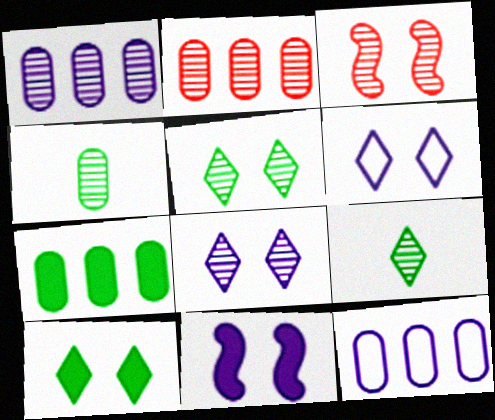[[1, 3, 9], 
[2, 7, 12]]